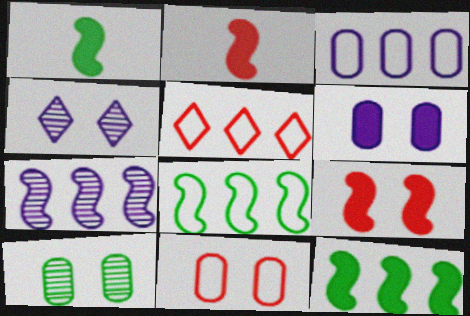[[3, 5, 8], 
[6, 10, 11]]